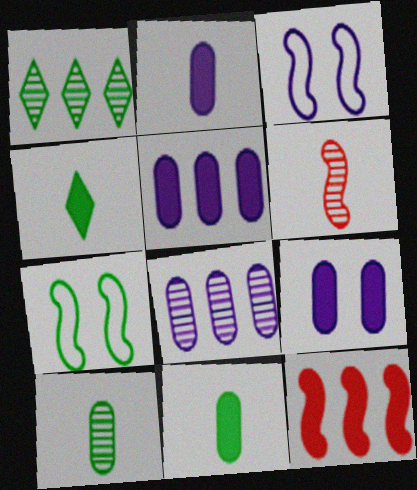[[1, 7, 11], 
[2, 5, 9], 
[4, 9, 12]]